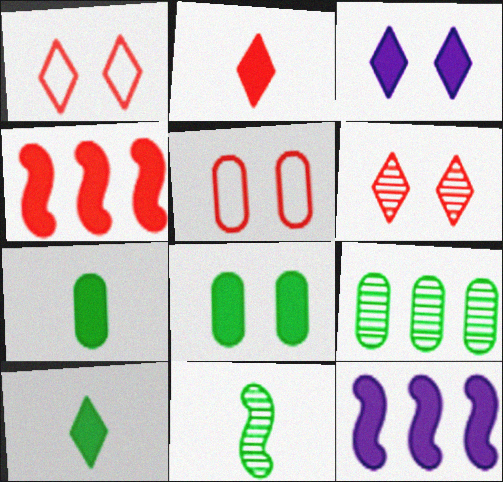[[2, 8, 12], 
[3, 4, 7]]